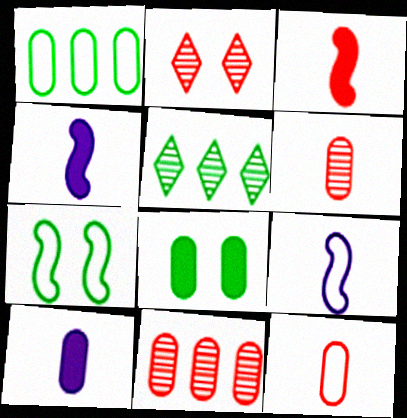[[1, 2, 4]]